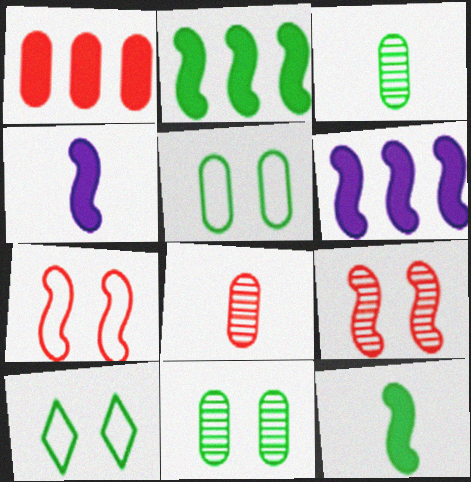[[2, 3, 10], 
[6, 8, 10]]